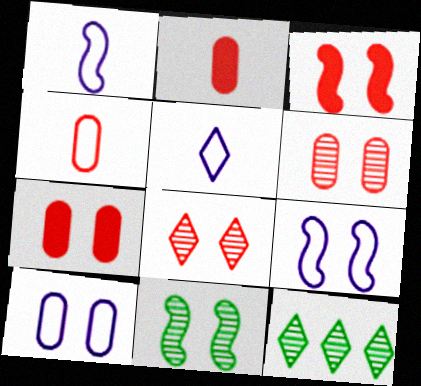[[1, 7, 12], 
[2, 9, 12], 
[3, 9, 11]]